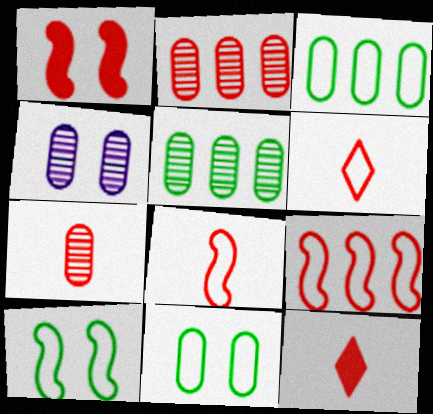[[1, 2, 6], 
[4, 5, 7], 
[7, 8, 12]]